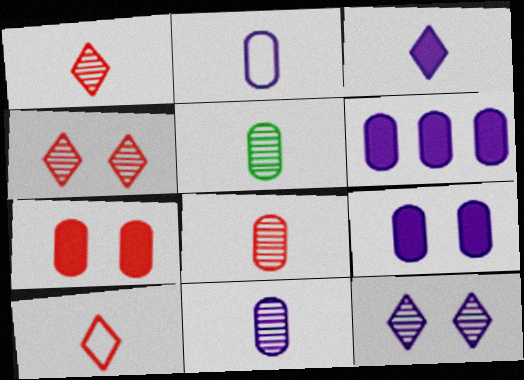[[5, 8, 11]]